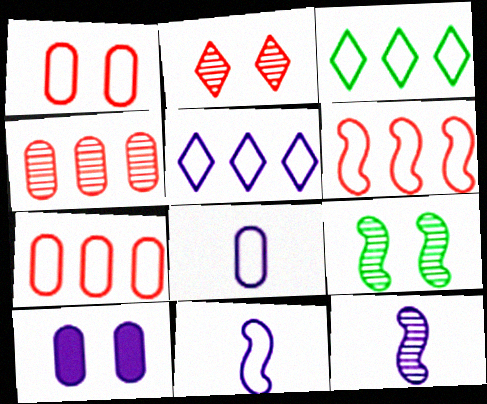[[1, 3, 11], 
[5, 10, 12]]